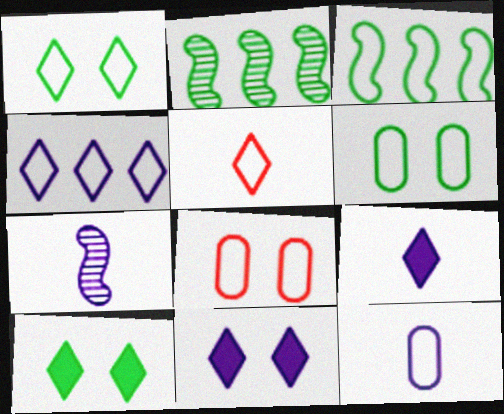[[1, 4, 5], 
[2, 8, 9], 
[7, 9, 12]]